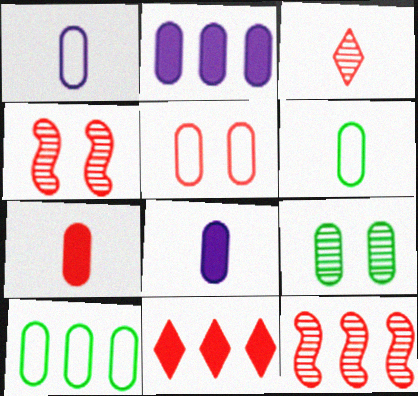[[1, 5, 10]]